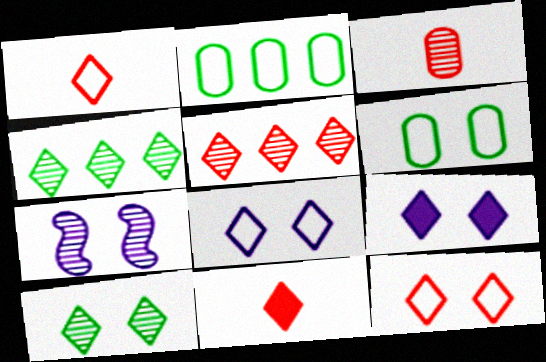[[1, 4, 9], 
[2, 7, 11], 
[3, 4, 7], 
[4, 8, 11], 
[5, 11, 12], 
[9, 10, 12]]